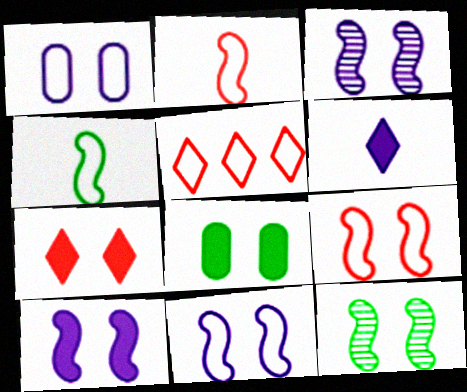[[1, 4, 5], 
[1, 7, 12], 
[3, 10, 11], 
[7, 8, 10], 
[9, 10, 12]]